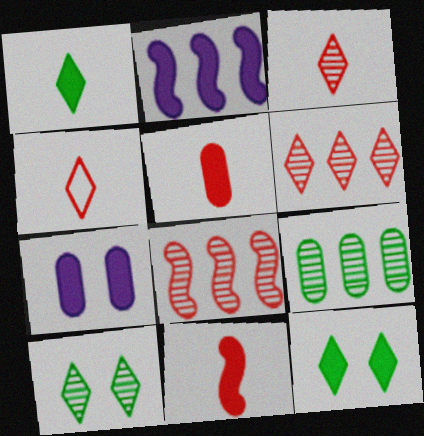[[2, 5, 12]]